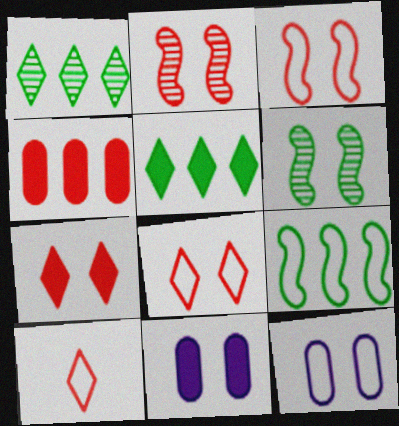[[2, 4, 10], 
[6, 7, 12], 
[6, 8, 11], 
[9, 10, 12]]